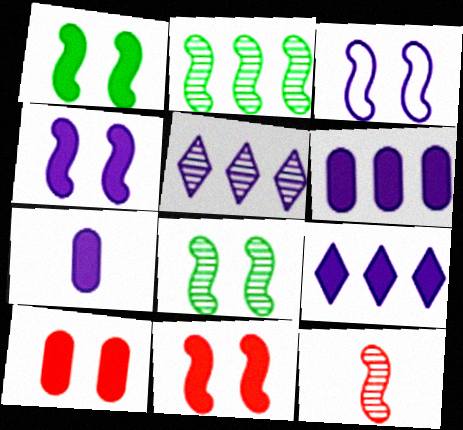[[1, 4, 11], 
[3, 5, 7], 
[3, 8, 11], 
[4, 7, 9]]